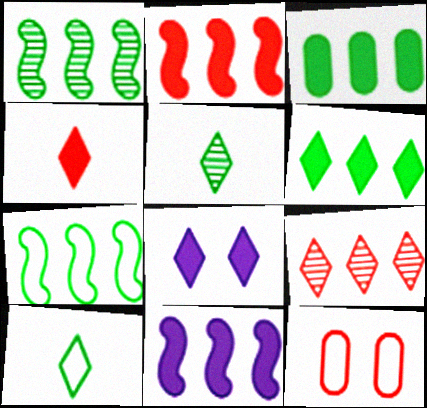[[4, 6, 8], 
[5, 11, 12], 
[8, 9, 10]]